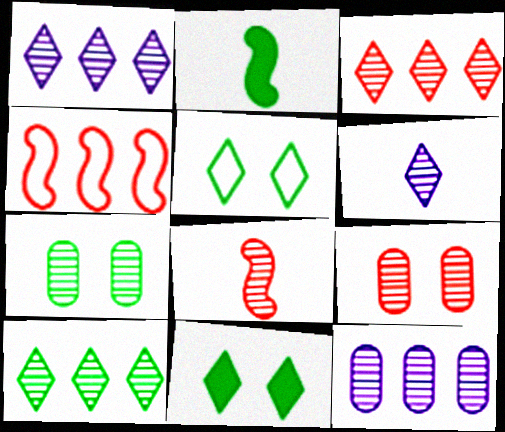[[1, 3, 10], 
[1, 7, 8], 
[3, 8, 9]]